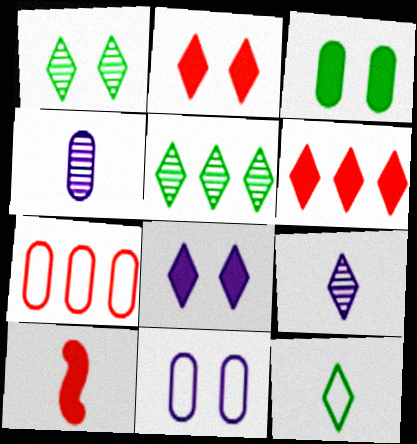[[3, 4, 7], 
[4, 10, 12], 
[5, 10, 11]]